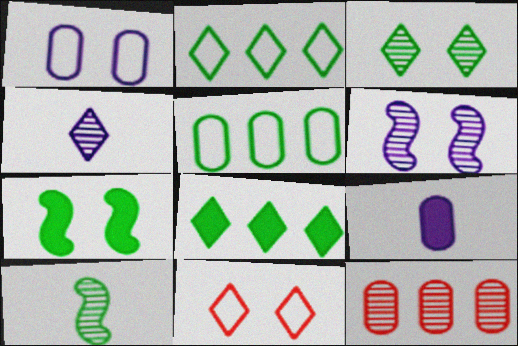[[4, 8, 11]]